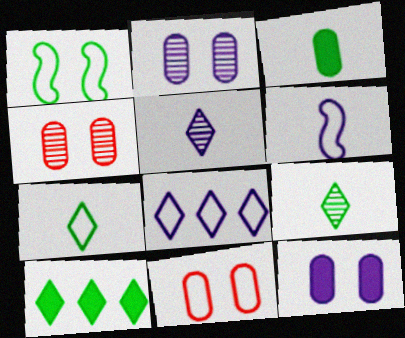[[4, 6, 10]]